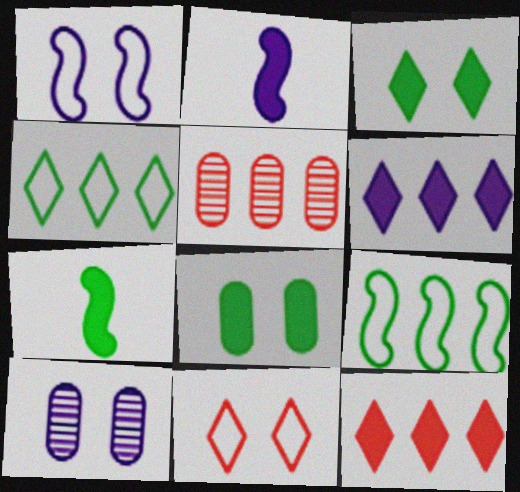[[2, 8, 12], 
[5, 6, 9]]